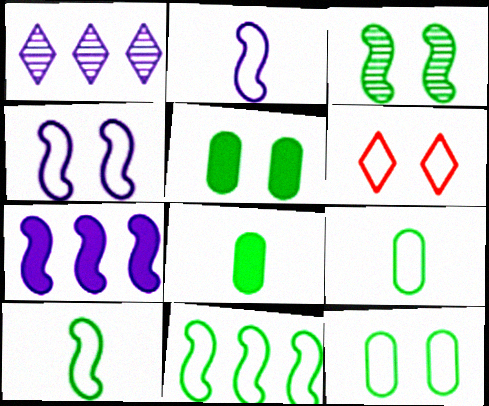[[4, 6, 12]]